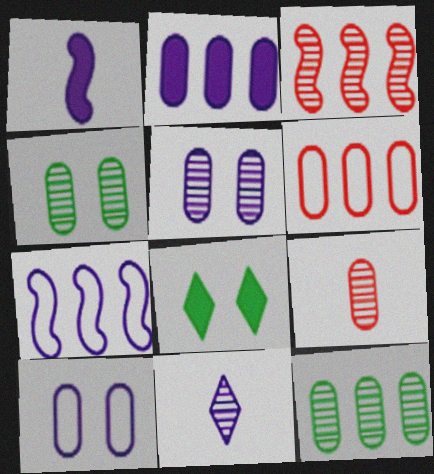[[2, 6, 12], 
[3, 4, 11], 
[5, 9, 12], 
[7, 8, 9]]